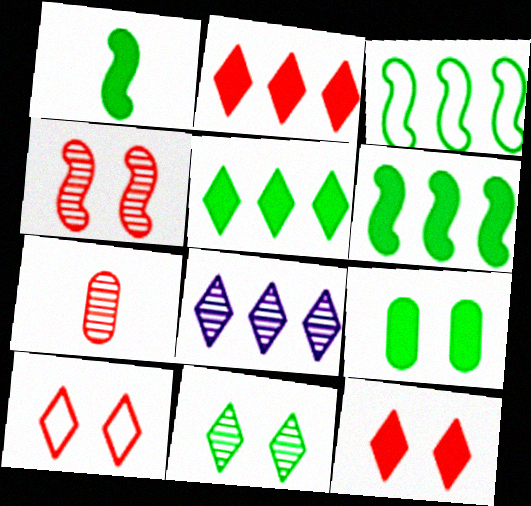[[1, 5, 9]]